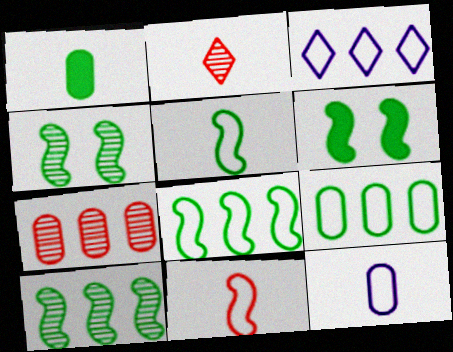[[5, 6, 10]]